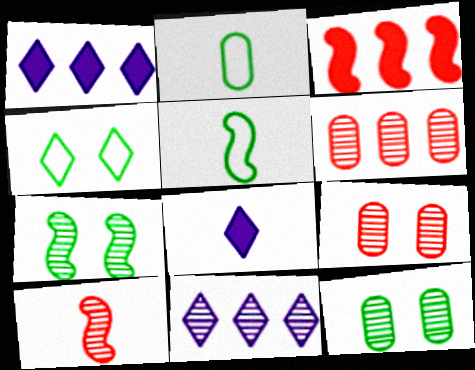[[1, 5, 9], 
[2, 8, 10], 
[10, 11, 12]]